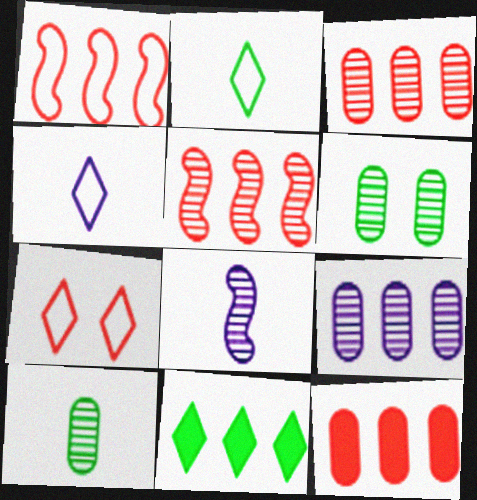[[1, 9, 11]]